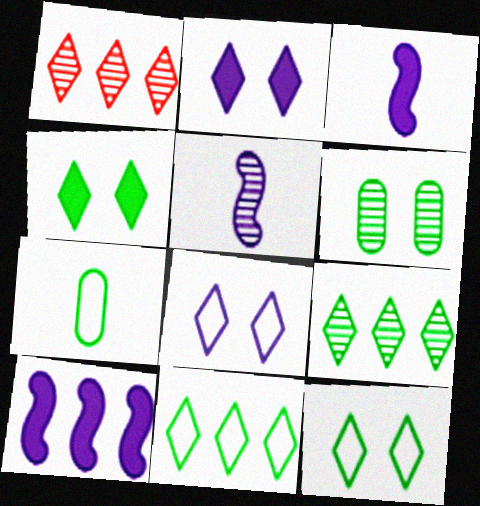[[1, 5, 6]]